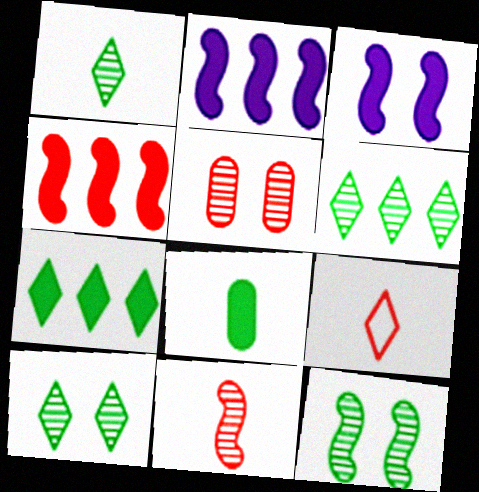[[1, 6, 10], 
[4, 5, 9]]